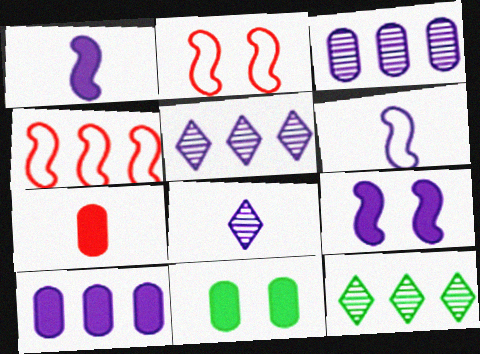[[4, 8, 11], 
[4, 10, 12], 
[7, 10, 11]]